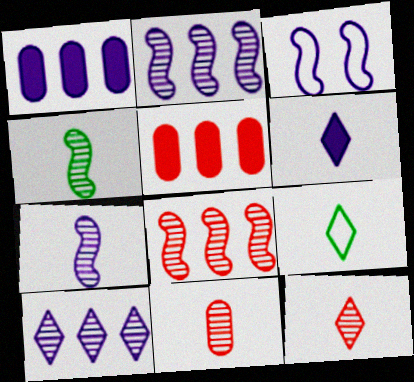[[6, 9, 12]]